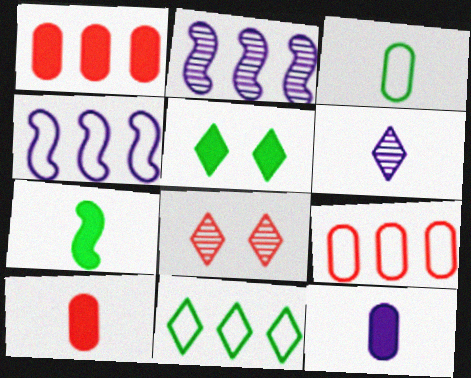[[1, 2, 11], 
[4, 9, 11]]